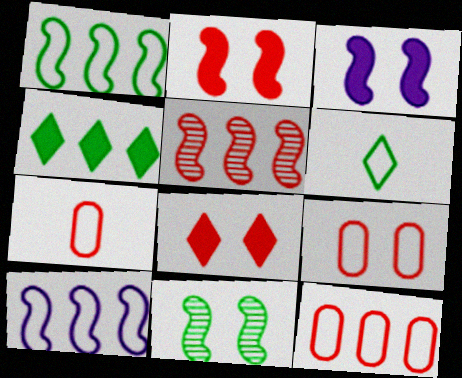[[5, 7, 8], 
[6, 9, 10], 
[7, 9, 12]]